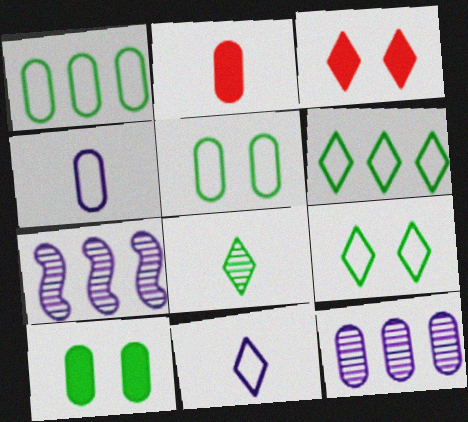[[2, 5, 12], 
[2, 7, 9]]